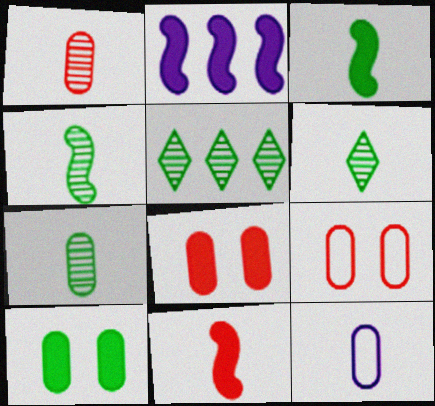[[2, 6, 9], 
[4, 6, 7], 
[6, 11, 12]]